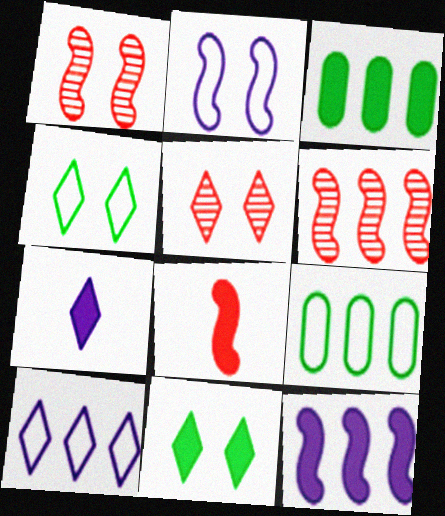[[1, 7, 9], 
[3, 6, 10]]